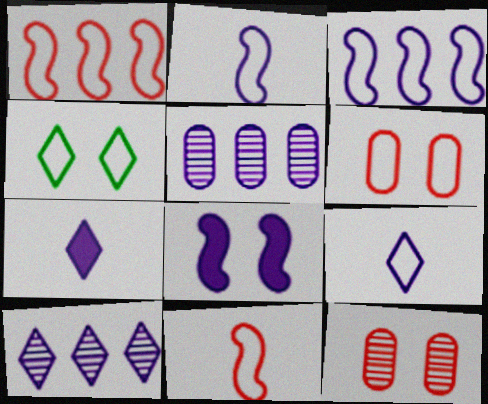[[4, 8, 12], 
[5, 8, 9]]